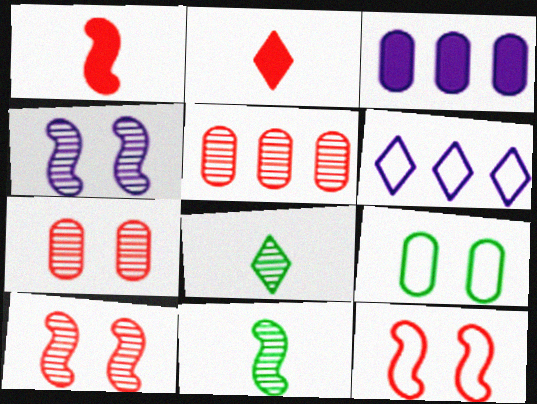[[2, 5, 12], 
[3, 8, 12], 
[4, 5, 8]]